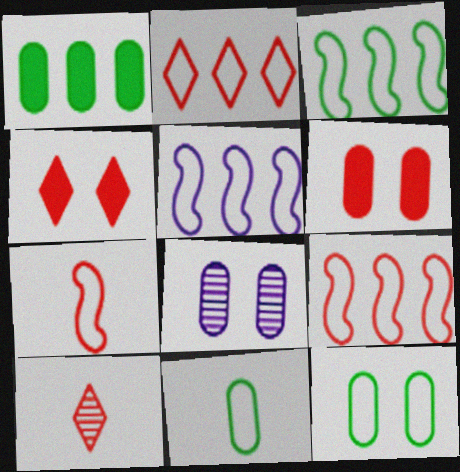[[2, 4, 10], 
[3, 5, 9], 
[6, 8, 12], 
[6, 9, 10]]